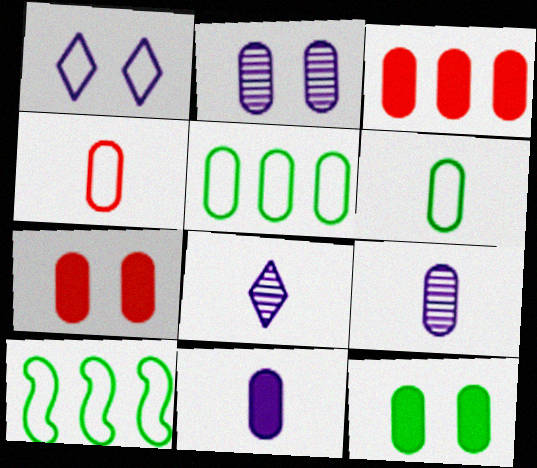[[1, 4, 10], 
[2, 3, 6], 
[3, 11, 12], 
[5, 7, 9], 
[7, 8, 10]]